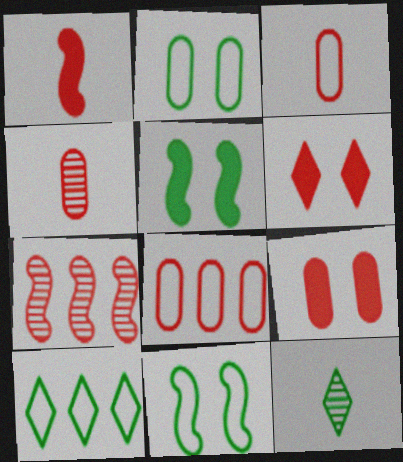[[3, 6, 7], 
[4, 8, 9]]